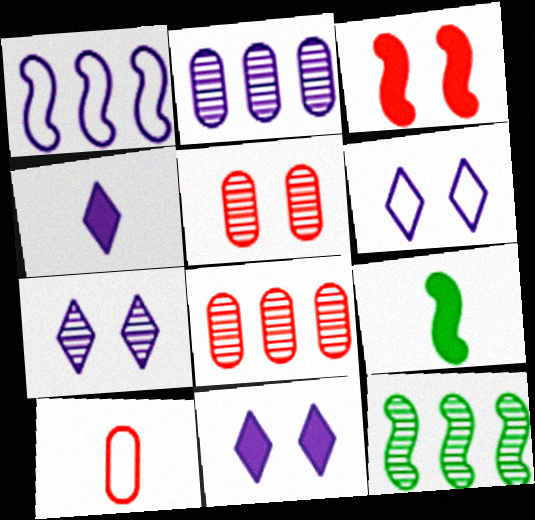[[6, 7, 11], 
[6, 8, 9], 
[10, 11, 12]]